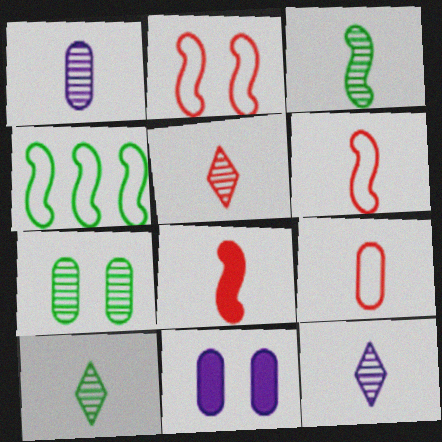[[1, 3, 5], 
[4, 5, 11], 
[5, 8, 9], 
[5, 10, 12]]